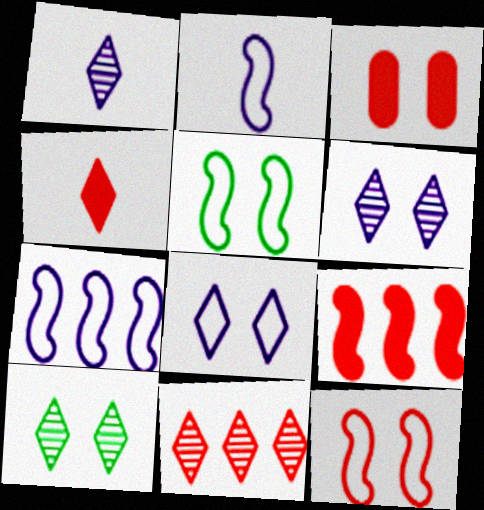[[1, 10, 11], 
[3, 4, 9], 
[3, 5, 6]]